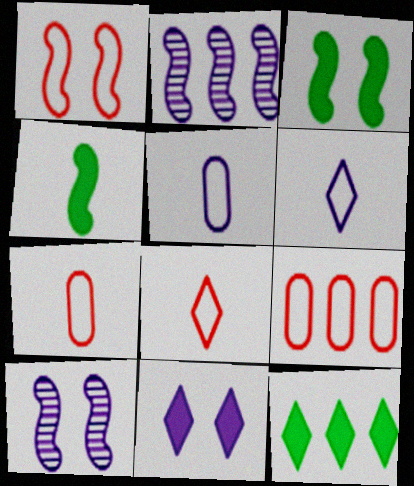[[1, 2, 4], 
[1, 3, 10], 
[1, 8, 9], 
[2, 5, 11], 
[2, 9, 12], 
[7, 10, 12]]